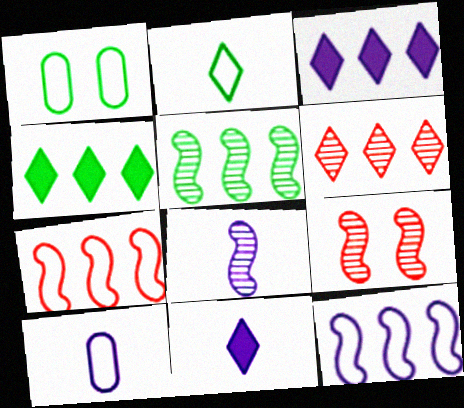[[4, 9, 10], 
[5, 8, 9], 
[8, 10, 11]]